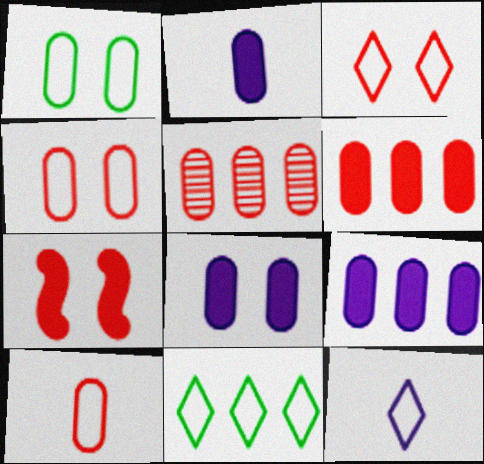[[1, 2, 5], 
[2, 8, 9], 
[3, 11, 12]]